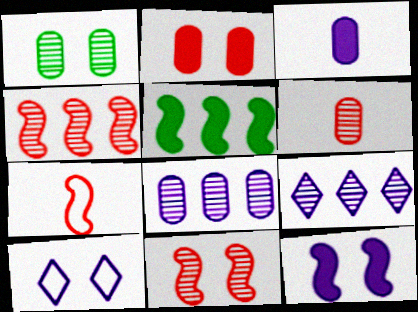[[1, 6, 8], 
[5, 6, 10]]